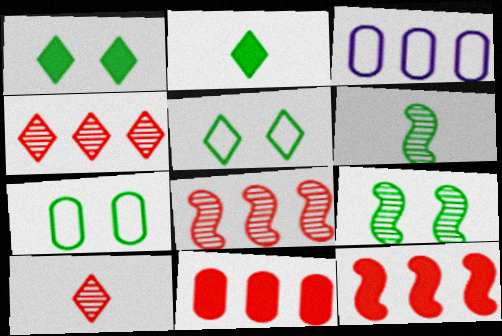[[1, 7, 9]]